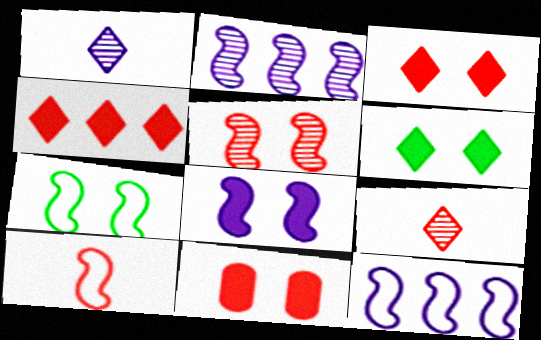[[5, 7, 8], 
[6, 8, 11], 
[7, 10, 12]]